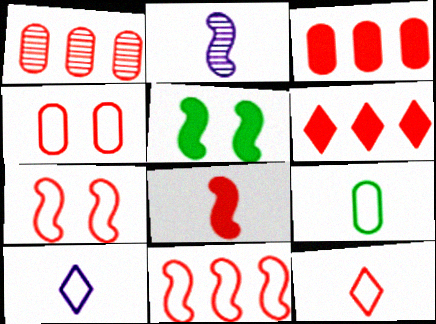[[1, 5, 10], 
[1, 6, 11], 
[2, 5, 11], 
[4, 11, 12]]